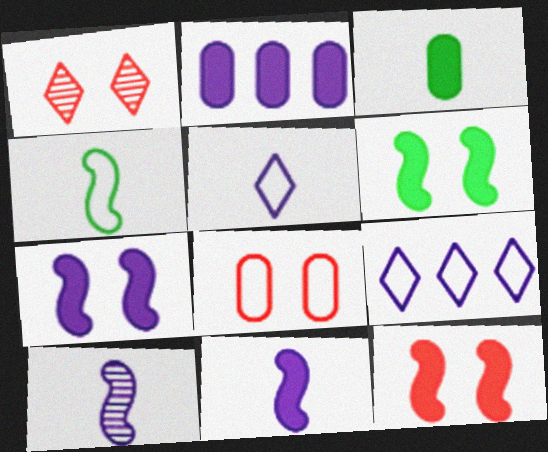[[1, 2, 4], 
[1, 8, 12], 
[4, 8, 9], 
[6, 7, 12]]